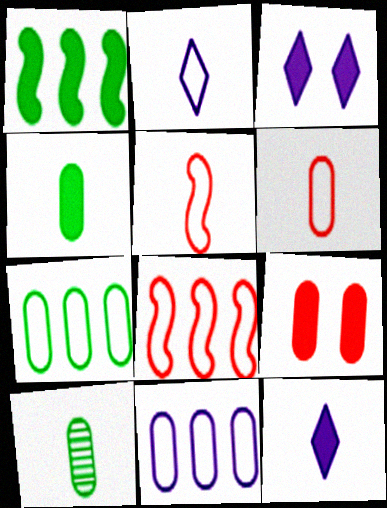[[1, 9, 12], 
[3, 8, 10], 
[5, 10, 12], 
[9, 10, 11]]